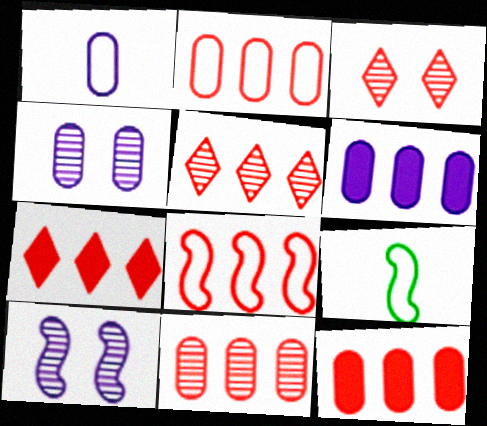[[1, 4, 6], 
[2, 11, 12], 
[3, 6, 9], 
[4, 7, 9], 
[5, 8, 12], 
[7, 8, 11]]